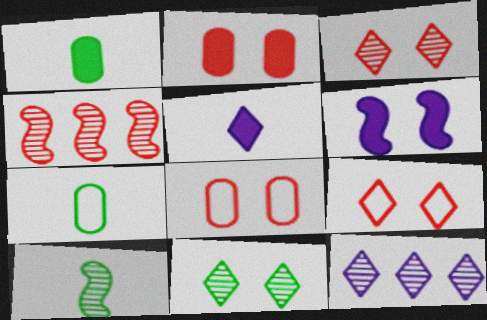[[6, 8, 11]]